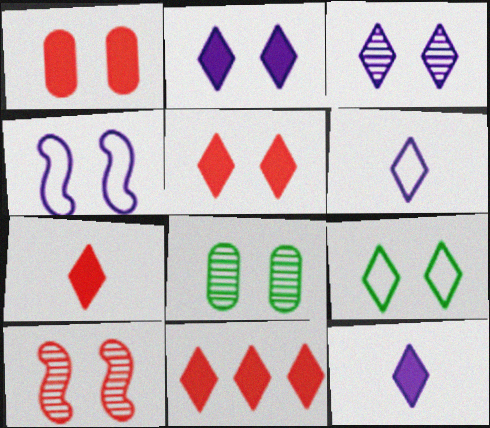[[3, 5, 9], 
[3, 8, 10], 
[4, 5, 8], 
[5, 7, 11]]